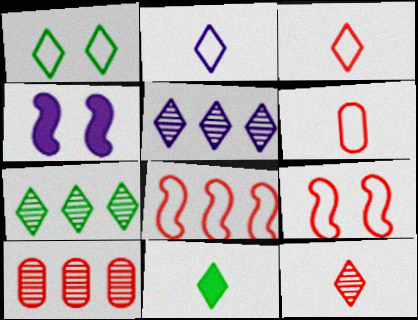[[1, 7, 11], 
[2, 11, 12], 
[4, 6, 7]]